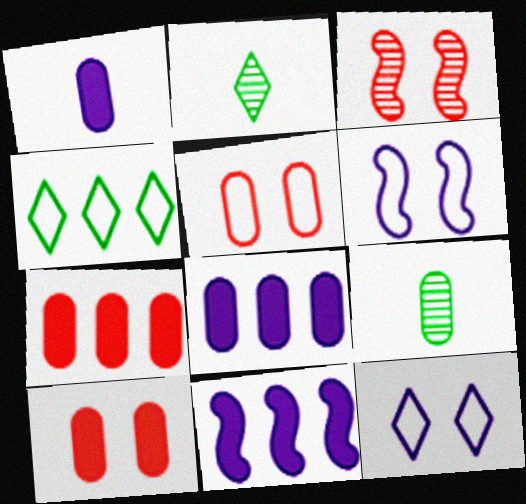[[1, 3, 4], 
[2, 5, 11], 
[2, 6, 7], 
[5, 8, 9]]